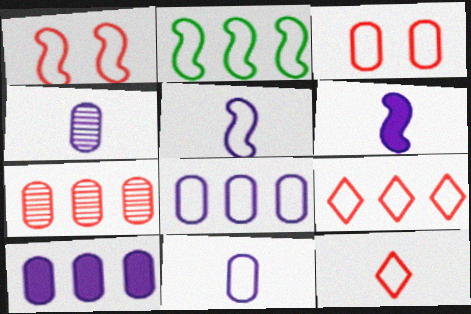[[1, 2, 5], 
[2, 8, 9]]